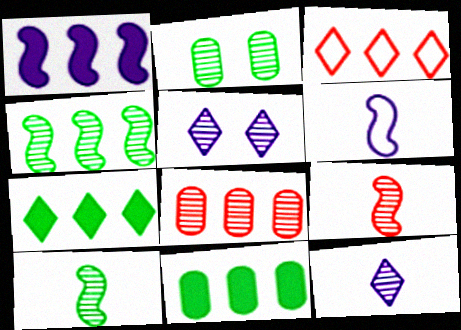[[5, 8, 10]]